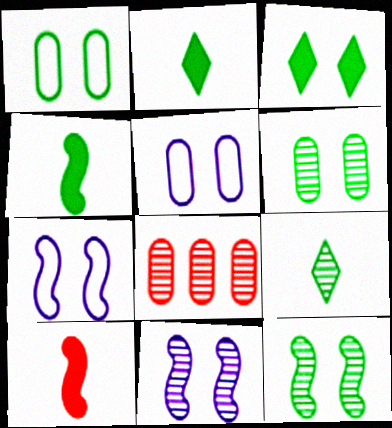[[1, 3, 12], 
[2, 7, 8], 
[8, 9, 11]]